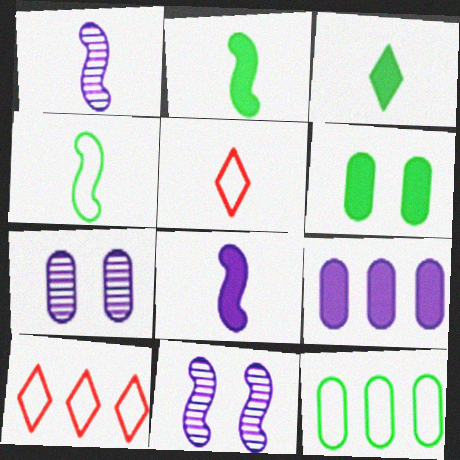[[1, 6, 10], 
[2, 7, 10]]